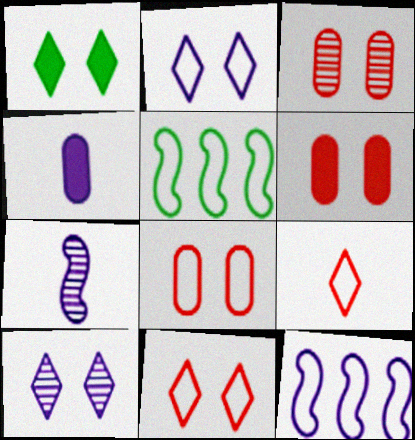[[1, 10, 11], 
[3, 6, 8], 
[4, 10, 12]]